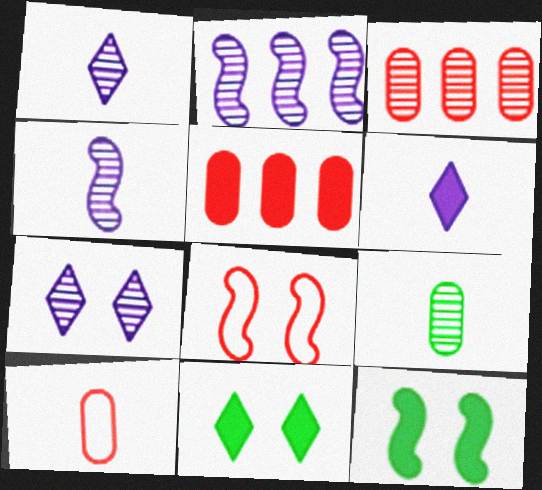[[2, 10, 11], 
[5, 6, 12]]